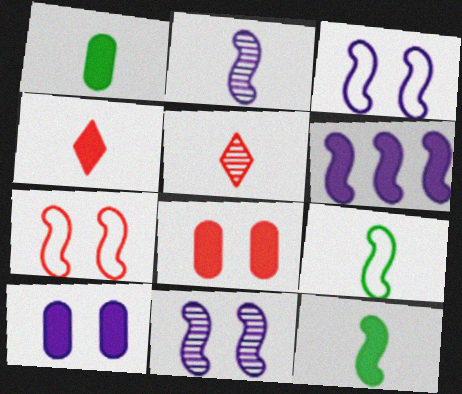[[2, 3, 6]]